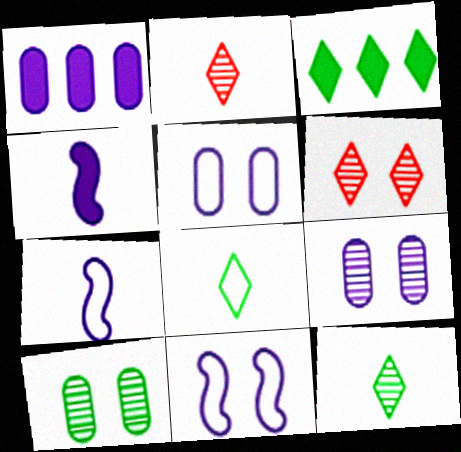[]